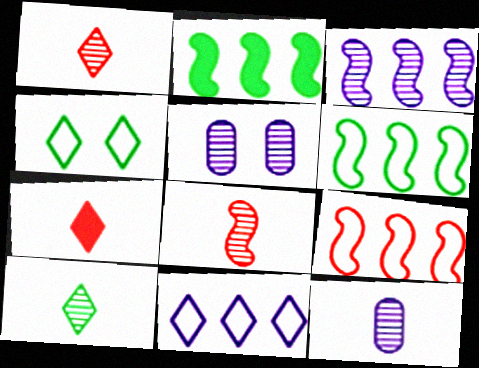[[2, 3, 9], 
[5, 6, 7], 
[8, 10, 12]]